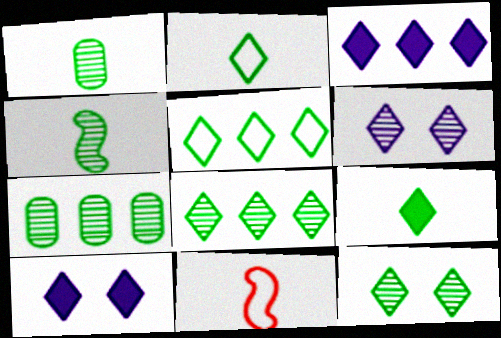[[4, 7, 12], 
[5, 9, 12], 
[7, 10, 11]]